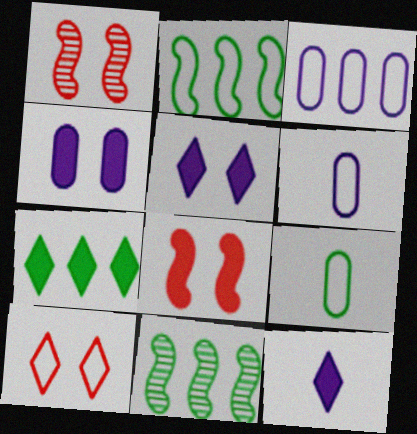[[1, 6, 7], 
[2, 6, 10]]